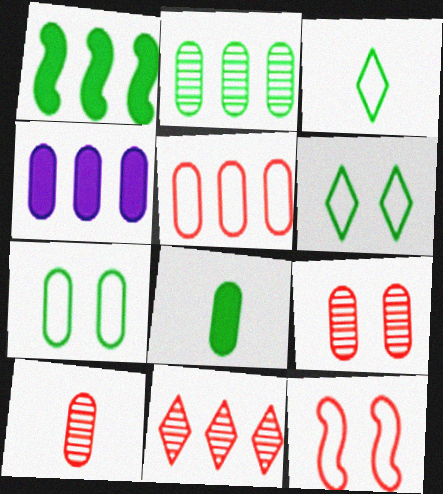[[2, 4, 5], 
[2, 7, 8], 
[4, 7, 10]]